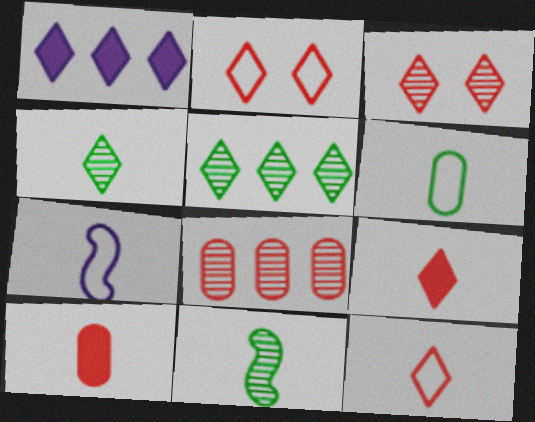[[1, 2, 4], 
[4, 7, 10], 
[6, 7, 12]]